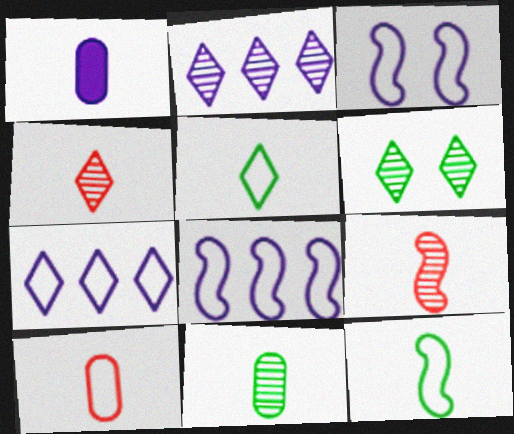[[1, 2, 3], 
[1, 4, 12], 
[1, 5, 9], 
[1, 10, 11], 
[2, 4, 6]]